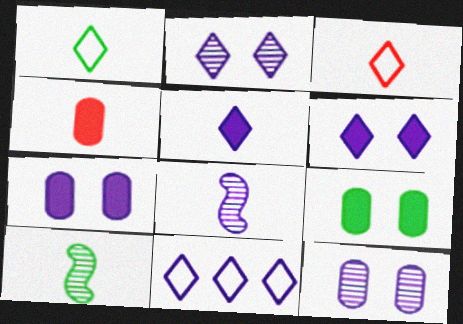[[1, 4, 8], 
[2, 5, 11], 
[7, 8, 11]]